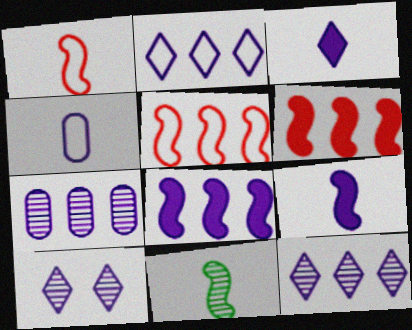[[1, 9, 11], 
[2, 3, 10], 
[2, 7, 8], 
[4, 8, 10]]